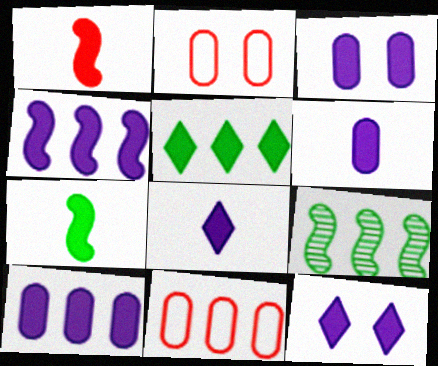[[1, 3, 5], 
[2, 8, 9], 
[3, 4, 8], 
[3, 6, 10], 
[4, 6, 12]]